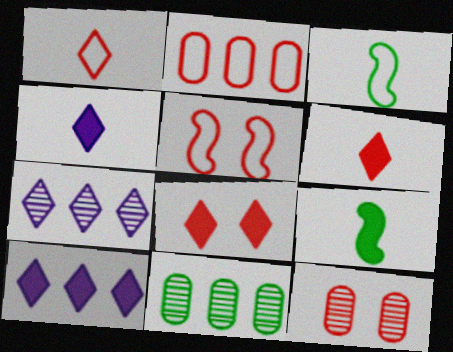[[1, 2, 5], 
[3, 10, 12], 
[4, 5, 11], 
[5, 8, 12]]